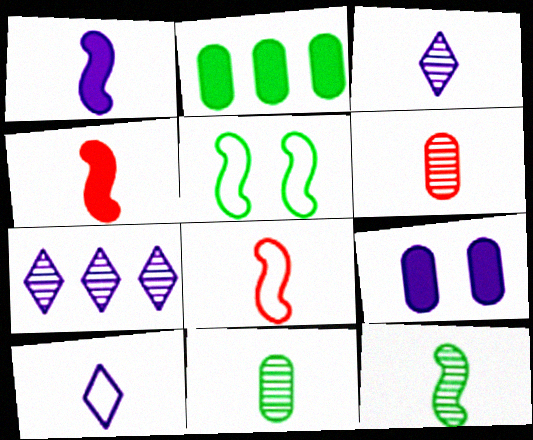[[1, 8, 12], 
[3, 6, 12], 
[4, 10, 11]]